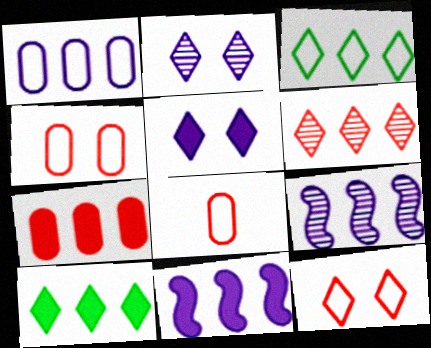[[3, 7, 9], 
[7, 10, 11]]